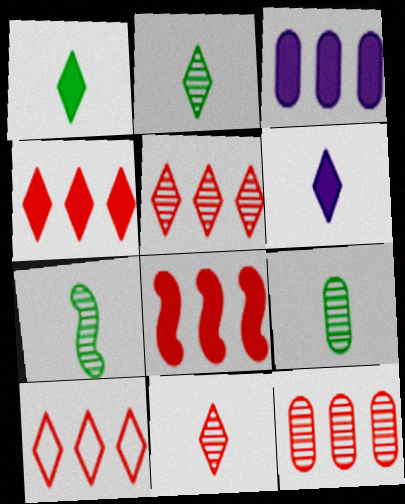[[2, 7, 9], 
[4, 5, 10], 
[8, 10, 12]]